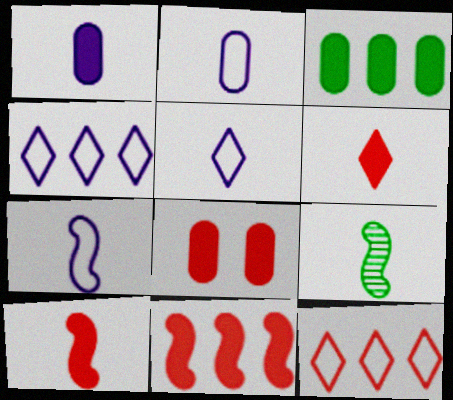[[1, 3, 8], 
[2, 5, 7], 
[2, 6, 9], 
[4, 8, 9], 
[6, 8, 11], 
[7, 9, 10]]